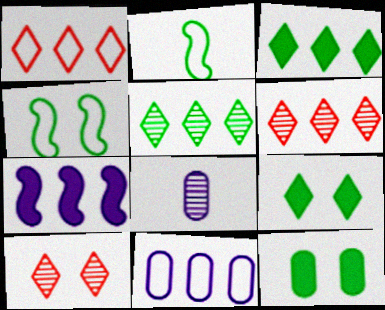[[2, 5, 12]]